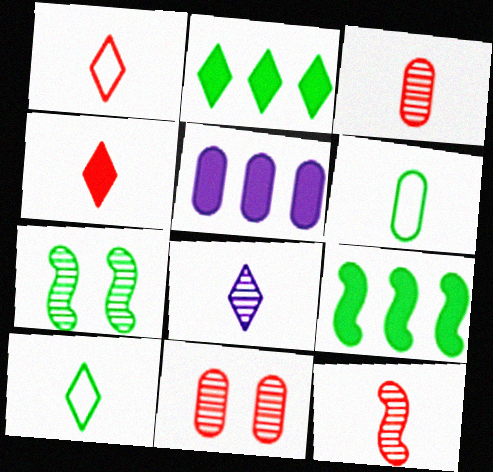[[1, 5, 7], 
[2, 6, 7], 
[4, 8, 10], 
[5, 6, 11]]